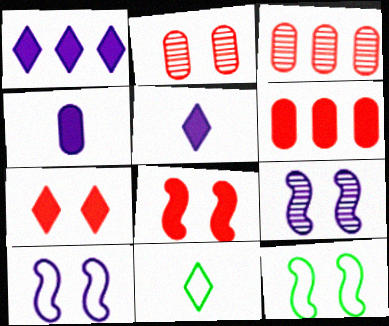[[3, 5, 12], 
[6, 9, 11], 
[8, 9, 12]]